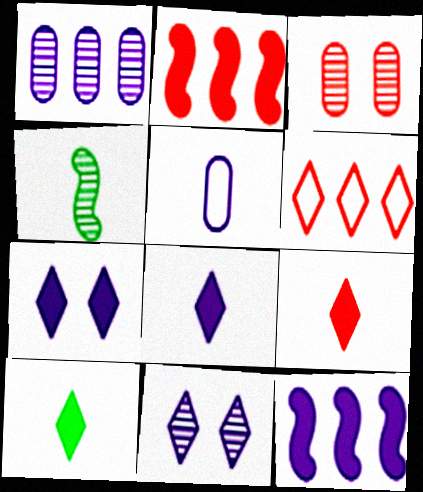[[4, 5, 9], 
[5, 11, 12], 
[6, 10, 11], 
[8, 9, 10]]